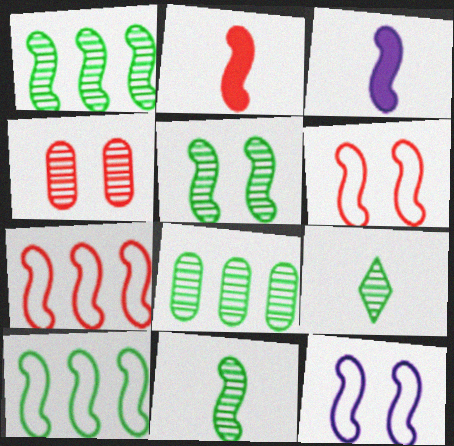[[1, 2, 12], 
[1, 3, 6], 
[1, 5, 11], 
[3, 5, 7], 
[5, 8, 9]]